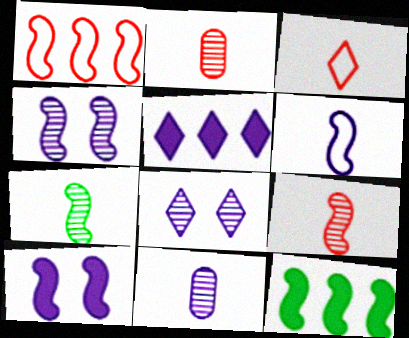[[1, 7, 10]]